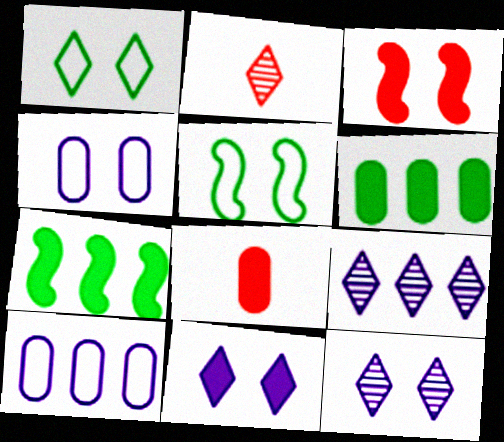[[2, 4, 7], 
[5, 8, 9], 
[7, 8, 11]]